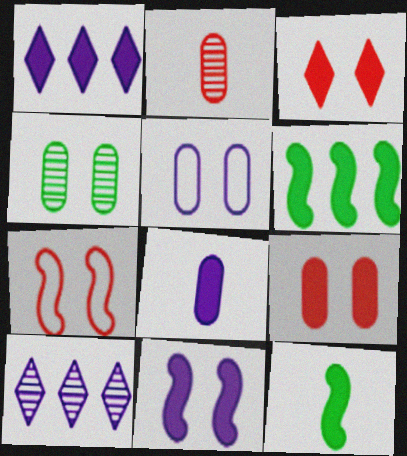[[1, 8, 11], 
[1, 9, 12], 
[3, 6, 8], 
[4, 5, 9]]